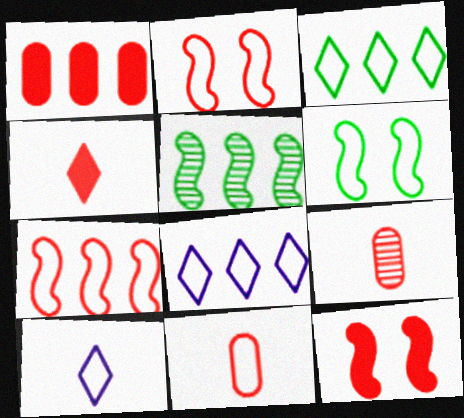[[1, 4, 12], 
[1, 5, 8], 
[6, 8, 11]]